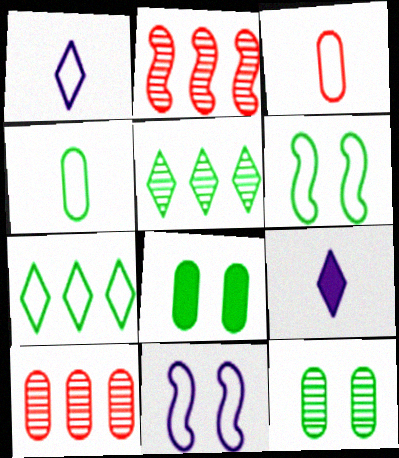[[1, 2, 8], 
[3, 7, 11], 
[4, 6, 7], 
[6, 9, 10]]